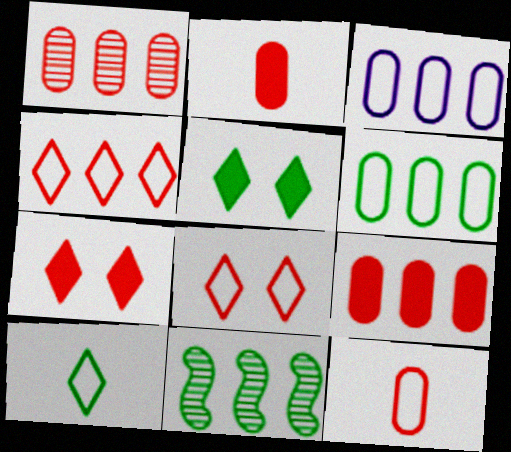[]